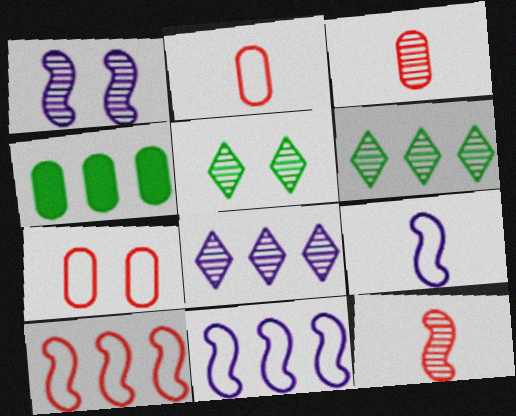[[1, 3, 6], 
[4, 8, 10]]